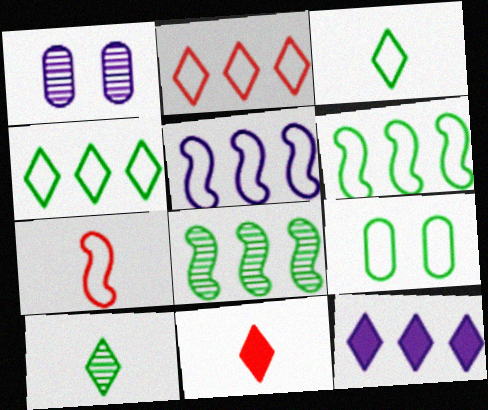[[1, 6, 11], 
[3, 6, 9]]